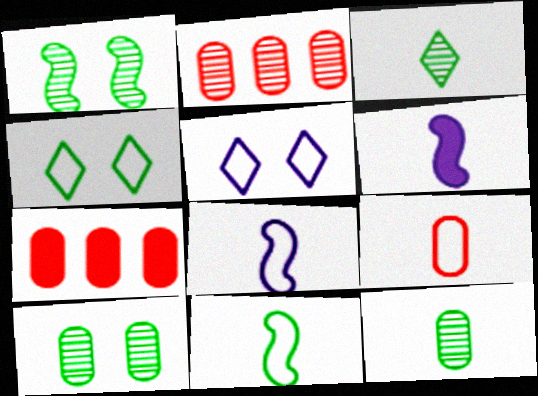[[2, 4, 6], 
[3, 6, 9]]